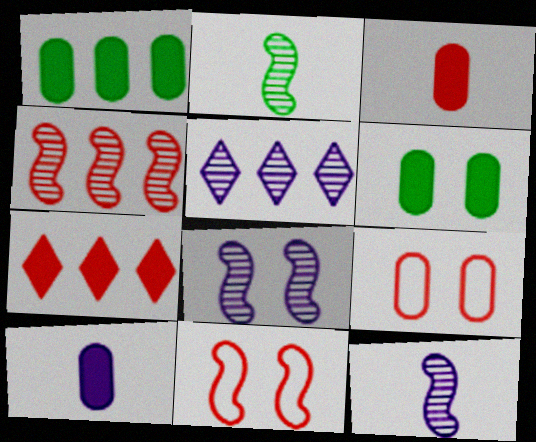[[2, 4, 8]]